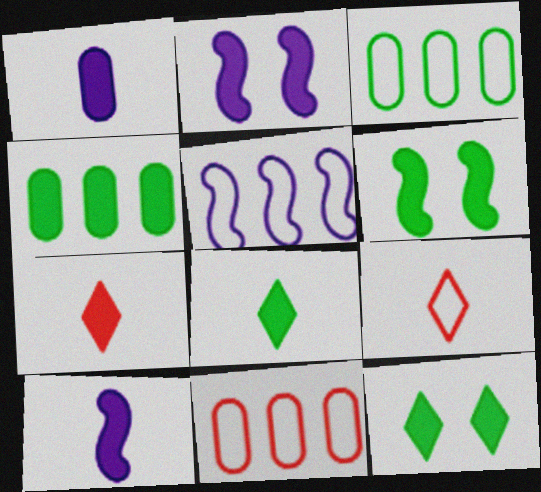[[2, 4, 7], 
[4, 6, 8]]